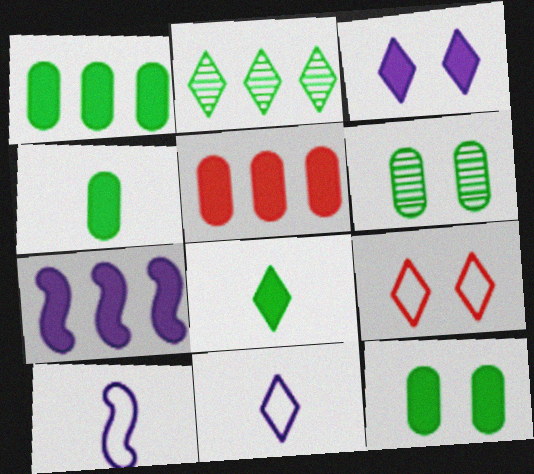[[1, 4, 12]]